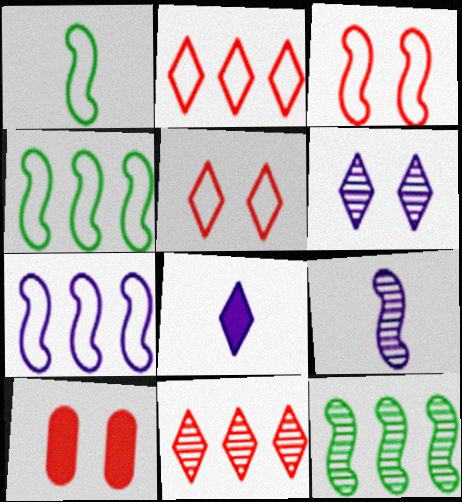[[1, 3, 7]]